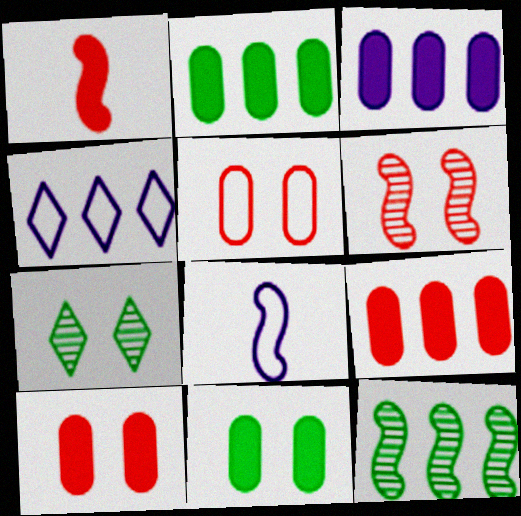[[2, 3, 9], 
[4, 9, 12], 
[7, 8, 9]]